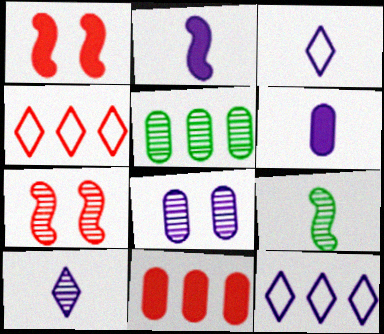[[1, 3, 5], 
[2, 8, 12], 
[5, 7, 10]]